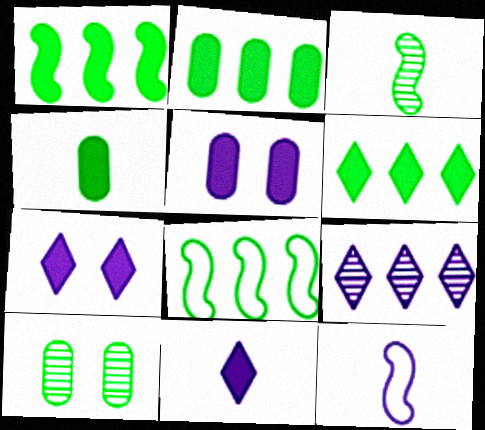[[1, 2, 6], 
[5, 9, 12]]